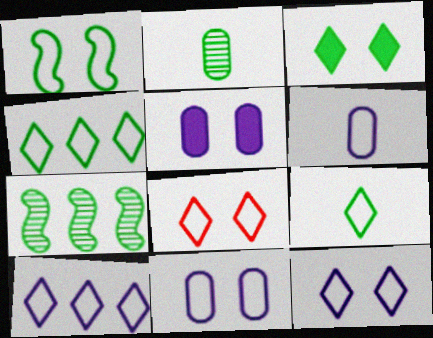[[1, 8, 11], 
[8, 9, 10]]